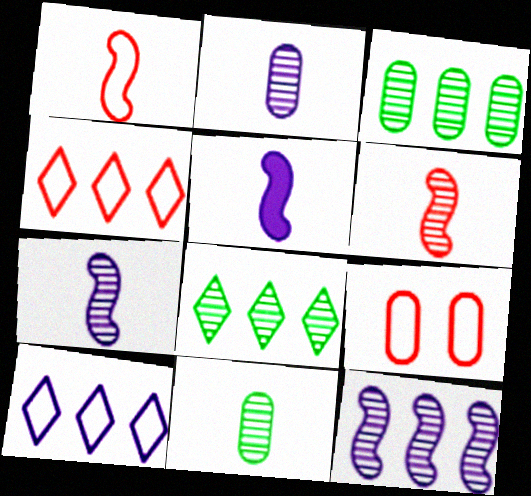[[1, 4, 9], 
[5, 8, 9]]